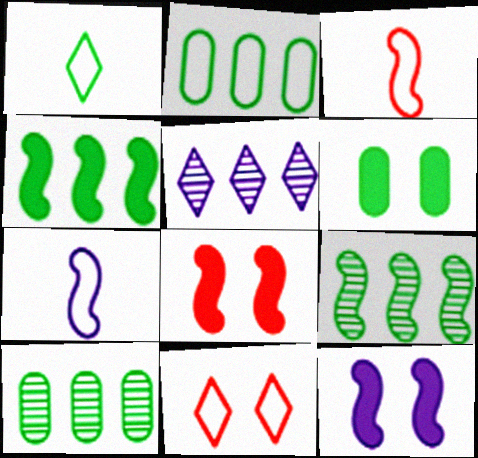[[1, 6, 9], 
[2, 7, 11], 
[3, 5, 6], 
[3, 9, 12], 
[7, 8, 9]]